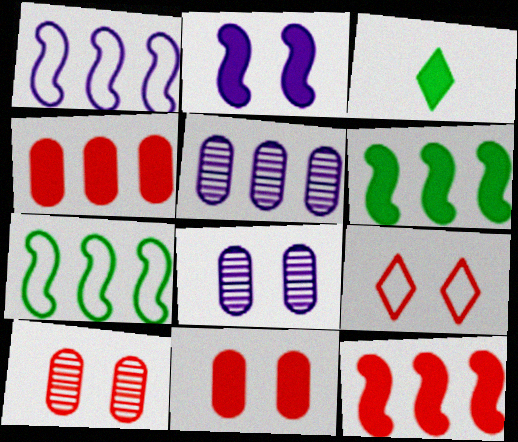[[1, 3, 10], 
[2, 3, 4]]